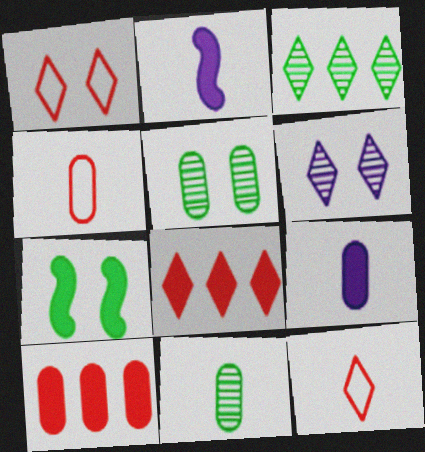[[2, 11, 12], 
[4, 9, 11], 
[7, 8, 9]]